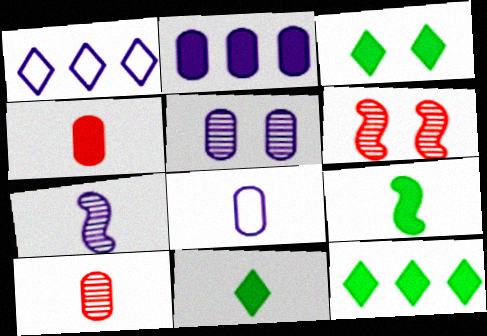[[2, 5, 8], 
[3, 11, 12], 
[6, 8, 12]]